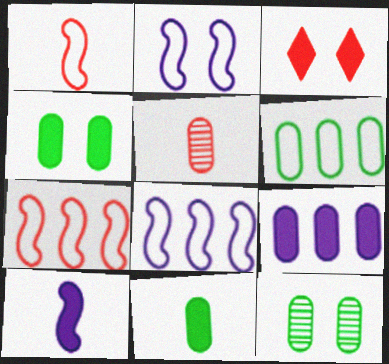[[2, 3, 12], 
[3, 5, 7], 
[6, 11, 12]]